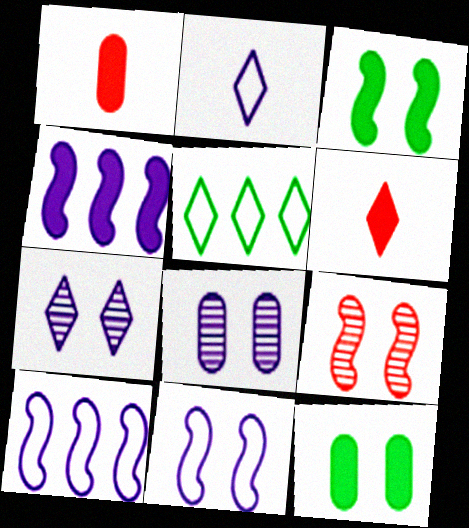[[2, 4, 8], 
[3, 9, 11], 
[4, 6, 12], 
[5, 6, 7]]